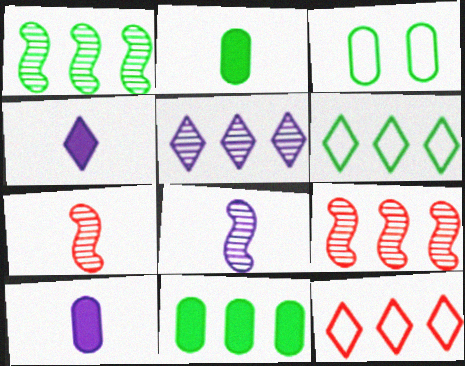[[1, 6, 11], 
[3, 4, 9]]